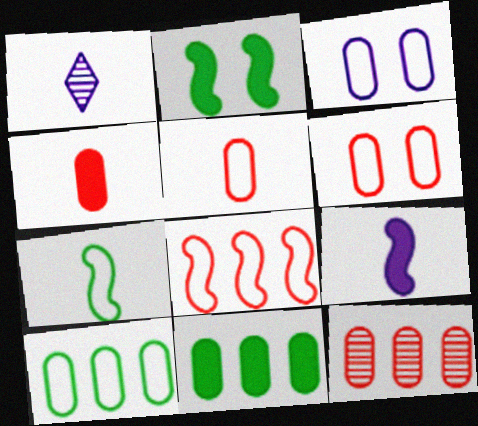[[1, 4, 7], 
[3, 5, 10], 
[4, 6, 12]]